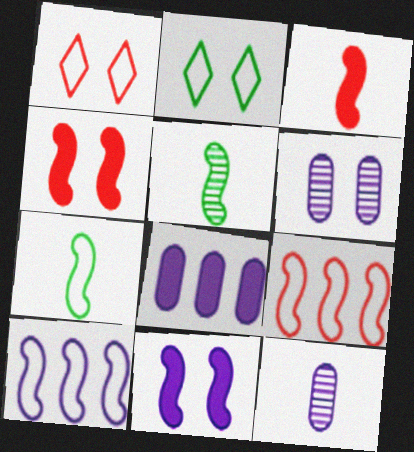[[1, 5, 8], 
[2, 4, 6], 
[4, 5, 10], 
[5, 9, 11]]